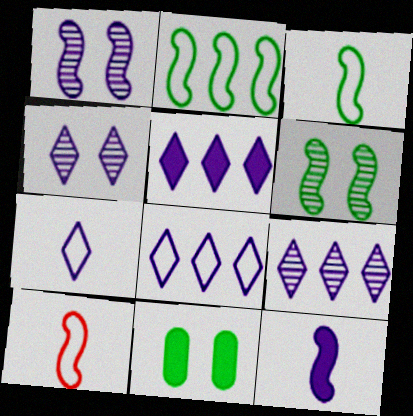[[4, 5, 7], 
[5, 8, 9], 
[9, 10, 11]]